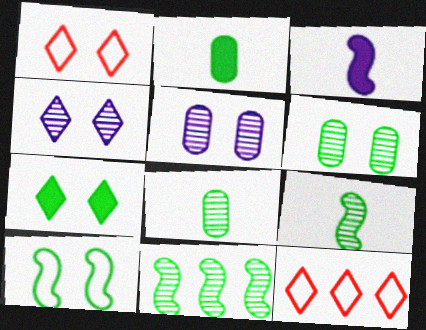[[1, 4, 7], 
[3, 6, 12], 
[6, 7, 10]]